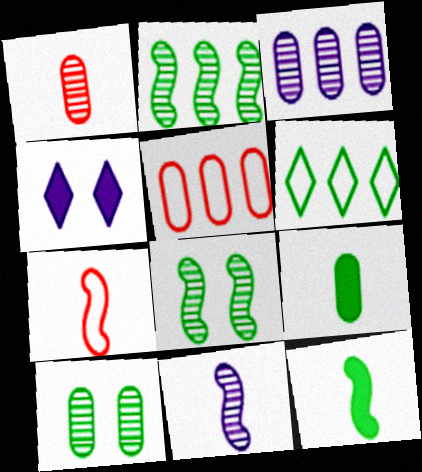[[1, 3, 10], 
[6, 8, 9], 
[6, 10, 12], 
[7, 11, 12]]